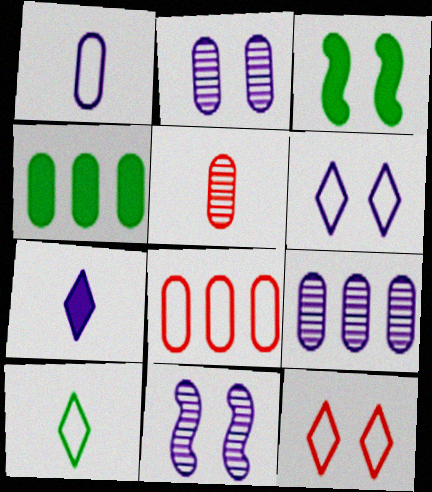[[2, 3, 12], 
[4, 8, 9]]